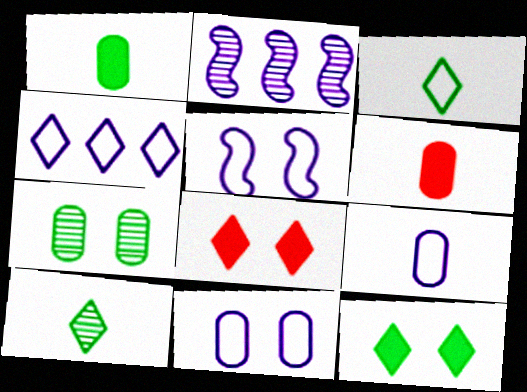[[4, 5, 9], 
[4, 8, 10], 
[5, 7, 8]]